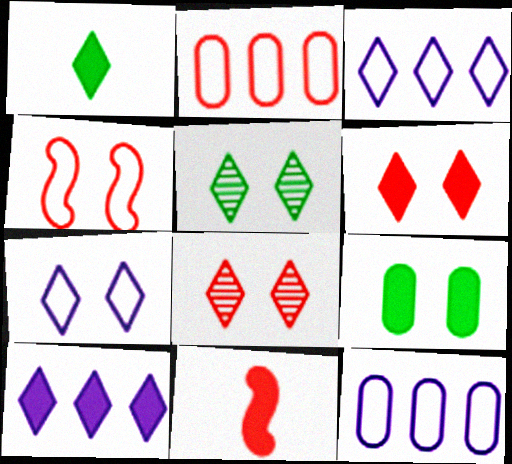[[1, 3, 8], 
[1, 6, 10], 
[2, 8, 11], 
[5, 6, 7], 
[5, 11, 12], 
[9, 10, 11]]